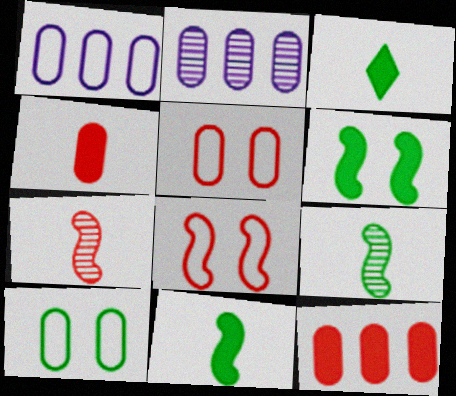[[2, 3, 8], 
[2, 4, 10]]